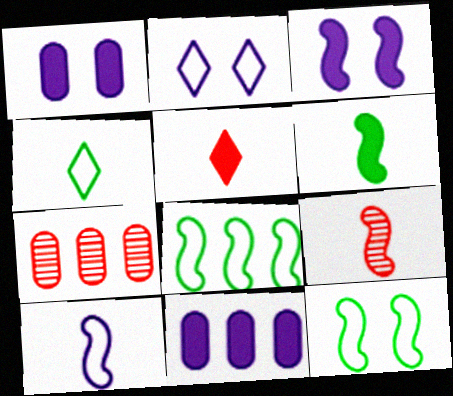[[2, 6, 7], 
[3, 4, 7], 
[3, 8, 9], 
[6, 9, 10]]